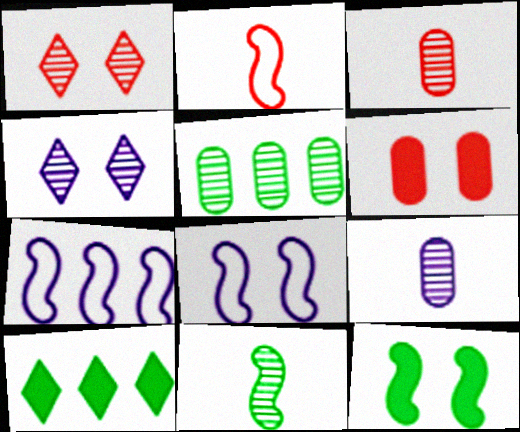[[3, 8, 10]]